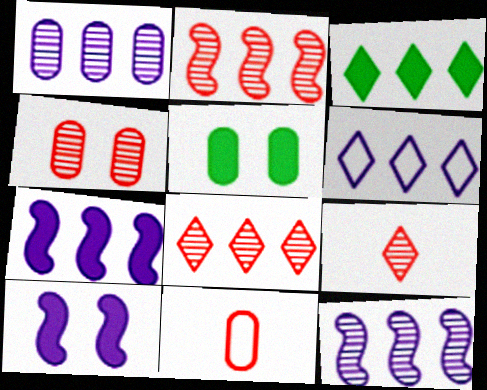[[1, 5, 11], 
[1, 6, 7], 
[2, 4, 9], 
[3, 6, 8]]